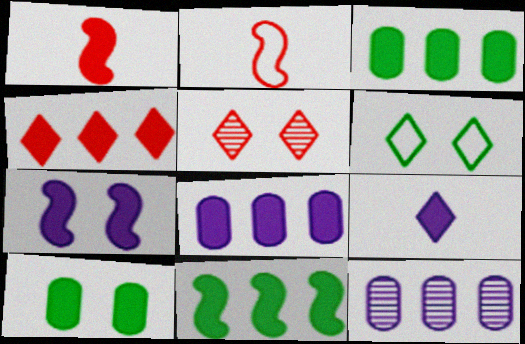[[1, 6, 12], 
[1, 7, 11], 
[4, 8, 11], 
[7, 8, 9]]